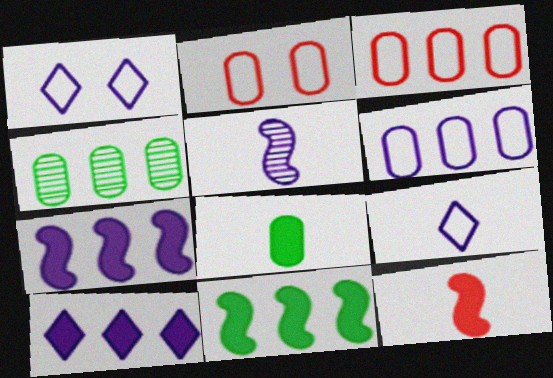[[1, 4, 12]]